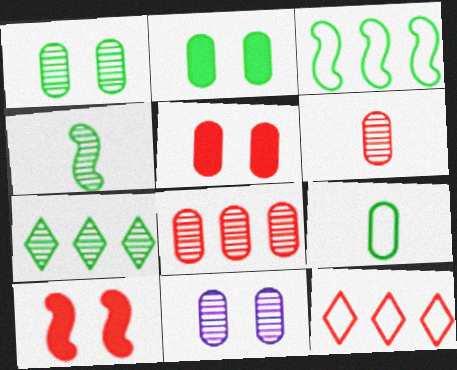[[1, 4, 7], 
[6, 10, 12]]